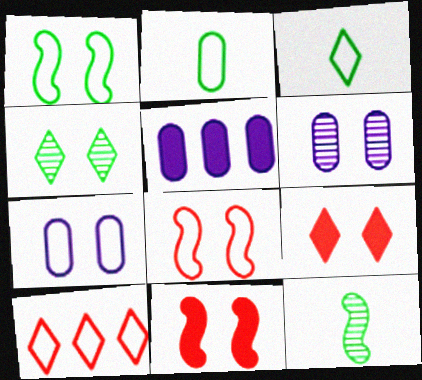[[1, 6, 9], 
[4, 7, 11]]